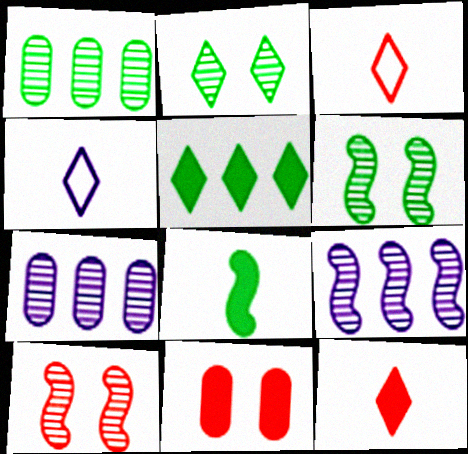[]